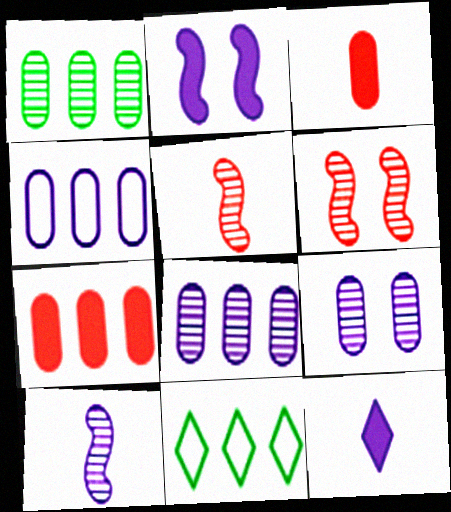[[1, 4, 7]]